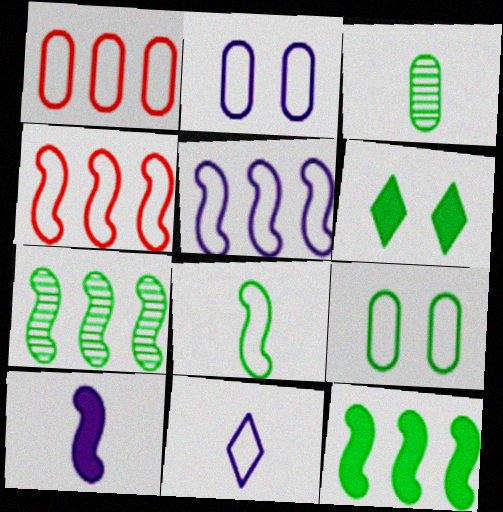[[2, 5, 11], 
[4, 9, 11]]